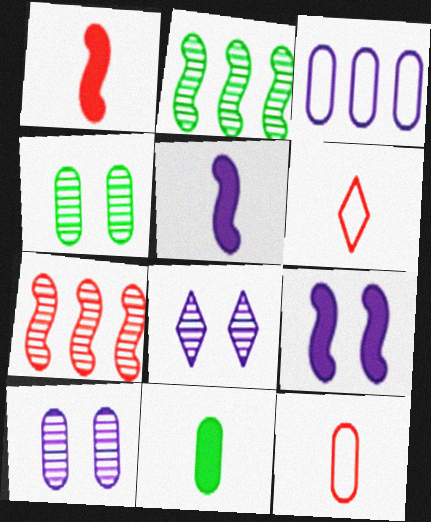[[3, 5, 8]]